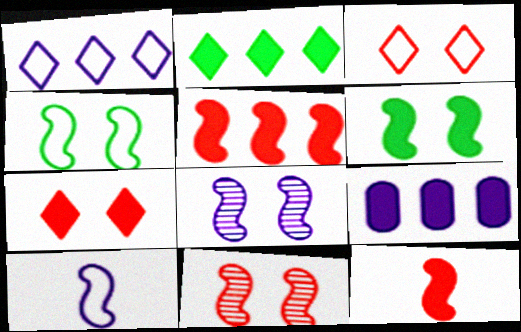[[2, 5, 9]]